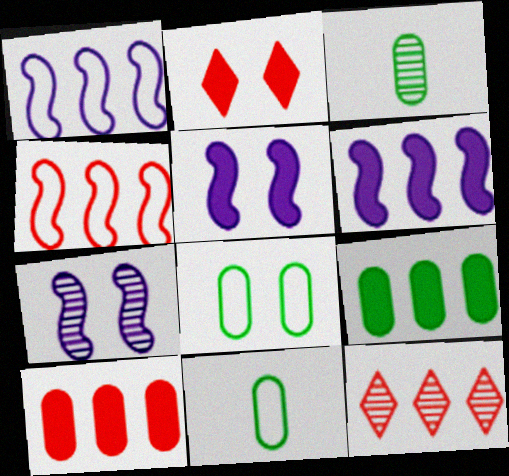[[1, 2, 3], 
[1, 9, 12], 
[2, 7, 8], 
[3, 7, 12], 
[3, 8, 9], 
[4, 10, 12], 
[5, 11, 12]]